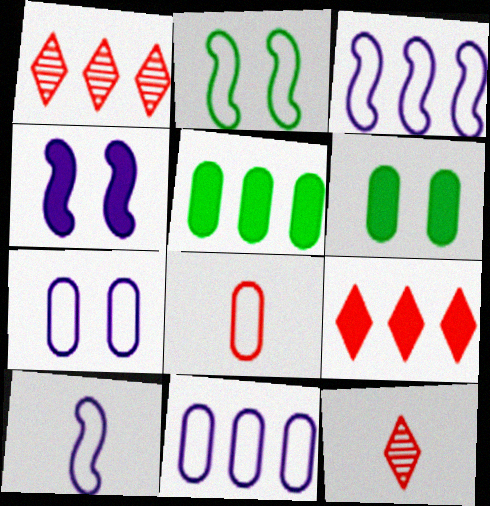[[1, 3, 5], 
[1, 6, 10], 
[3, 6, 12]]